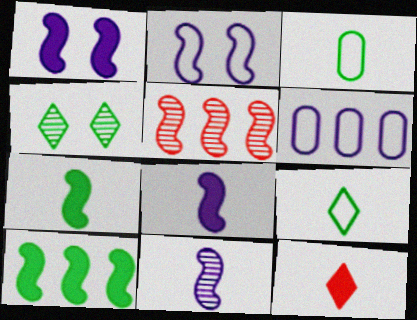[[2, 5, 7], 
[3, 4, 10], 
[3, 11, 12]]